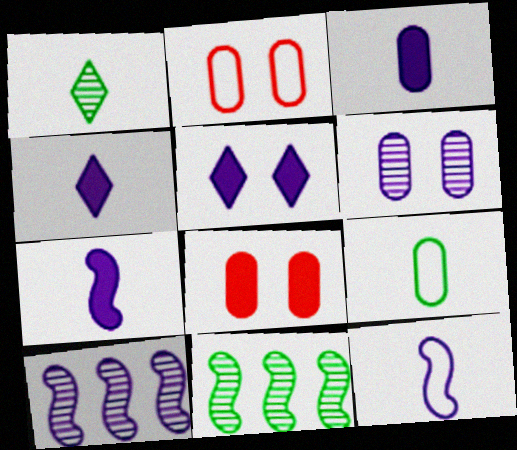[[2, 4, 11], 
[3, 4, 7]]